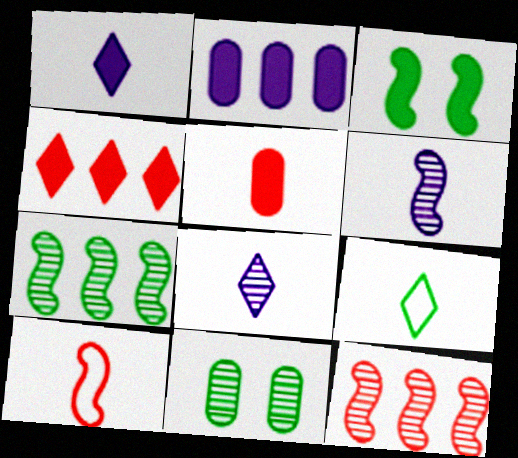[[5, 6, 9], 
[8, 11, 12]]